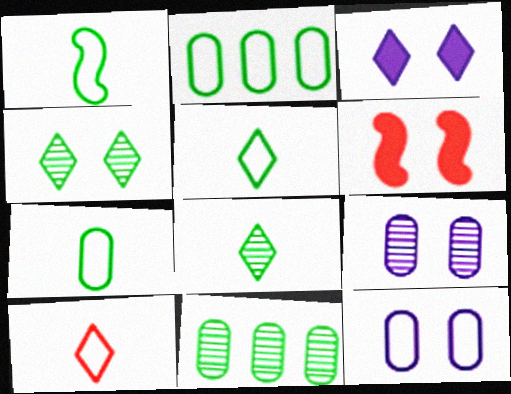[[1, 5, 7], 
[4, 6, 12]]